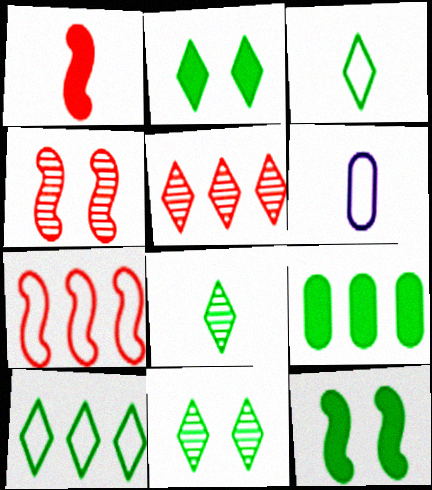[[1, 4, 7], 
[1, 6, 8], 
[2, 8, 10], 
[5, 6, 12]]